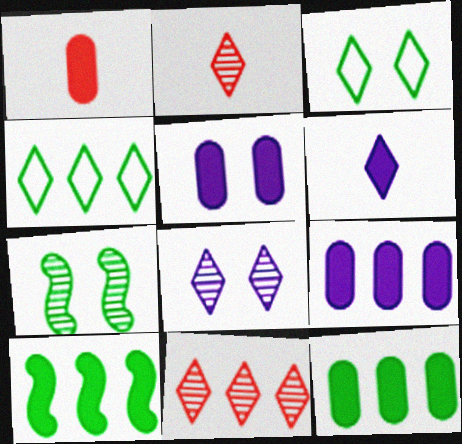[[1, 5, 12], 
[3, 6, 11]]